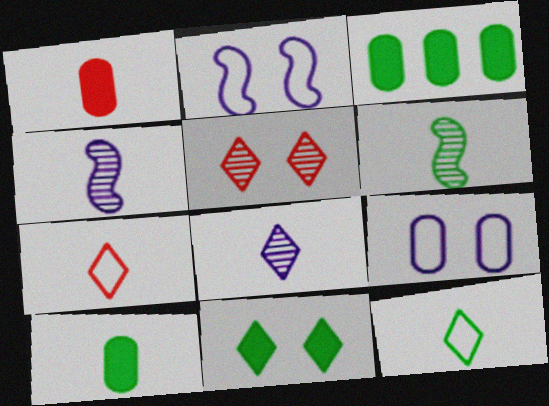[[1, 4, 12], 
[4, 7, 10], 
[6, 10, 12]]